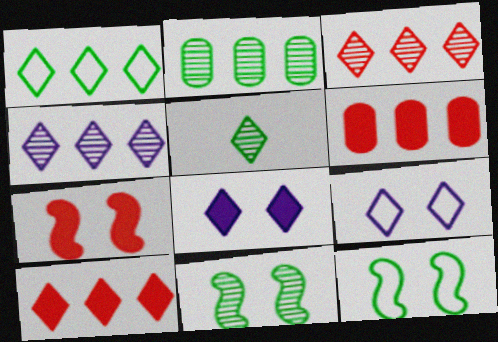[[1, 4, 10], 
[2, 5, 11], 
[5, 9, 10]]